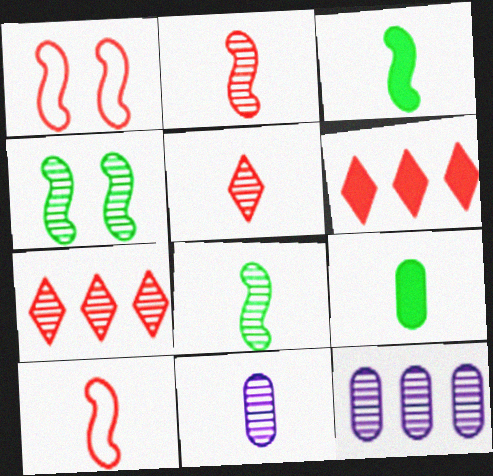[[4, 5, 12], 
[4, 7, 11], 
[5, 8, 11]]